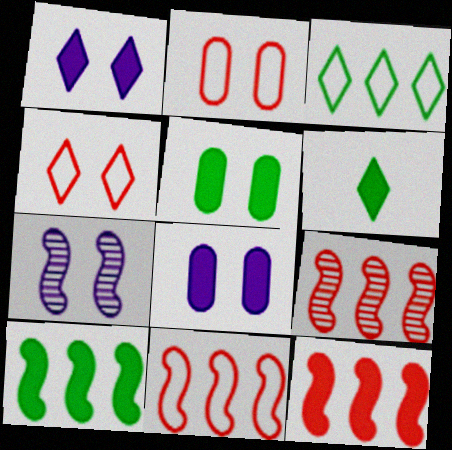[[4, 5, 7], 
[5, 6, 10], 
[6, 8, 12], 
[9, 11, 12]]